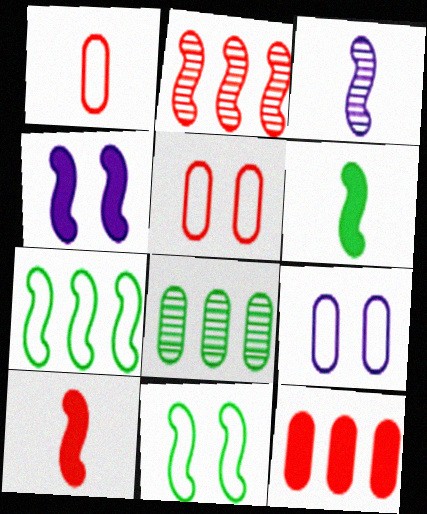[]